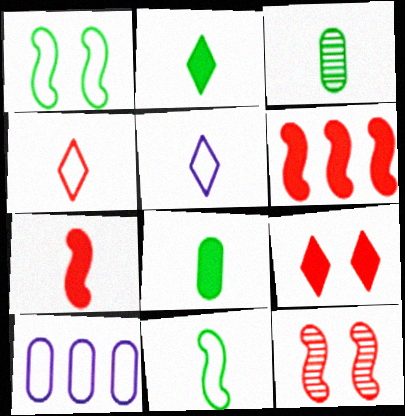[[1, 4, 10], 
[2, 3, 11], 
[2, 10, 12], 
[3, 5, 7]]